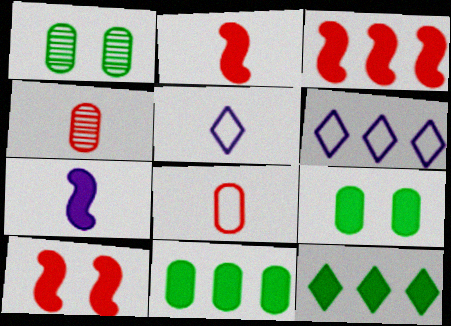[[1, 2, 6], 
[1, 3, 5], 
[2, 3, 10]]